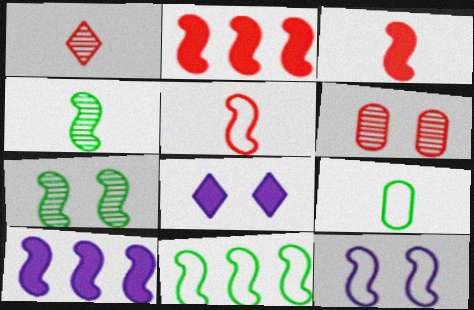[[2, 4, 12], 
[5, 7, 10], 
[5, 11, 12]]